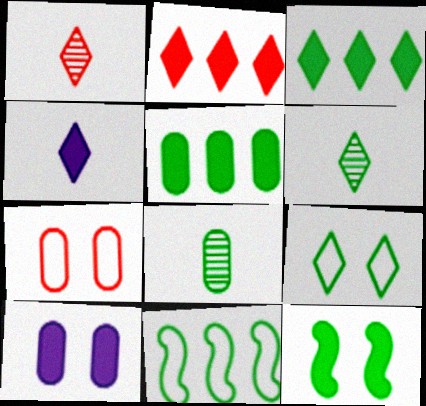[[1, 10, 11], 
[3, 6, 9]]